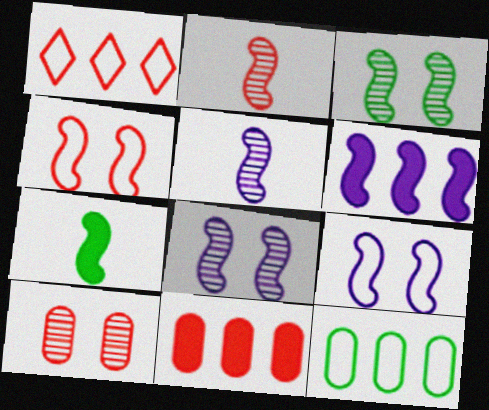[[5, 6, 9]]